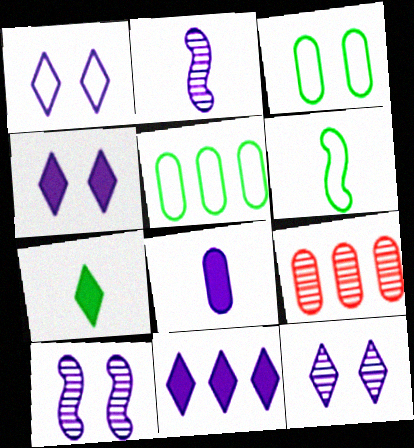[[1, 4, 12], 
[3, 8, 9], 
[4, 6, 9]]